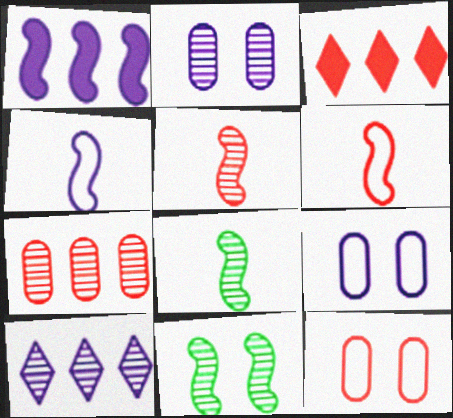[[1, 6, 11], 
[3, 5, 12], 
[3, 8, 9]]